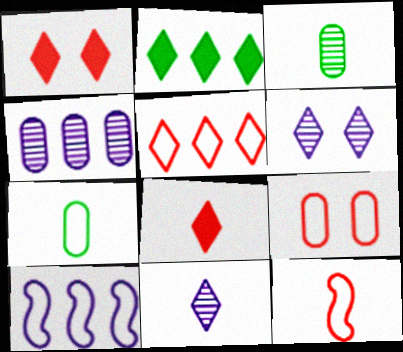[[1, 3, 10], 
[5, 9, 12]]